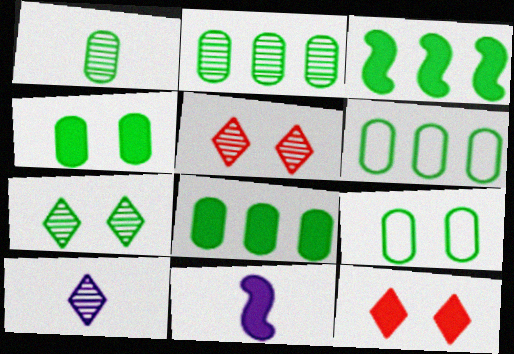[[1, 4, 6], 
[1, 8, 9], 
[2, 6, 8], 
[5, 6, 11], 
[8, 11, 12]]